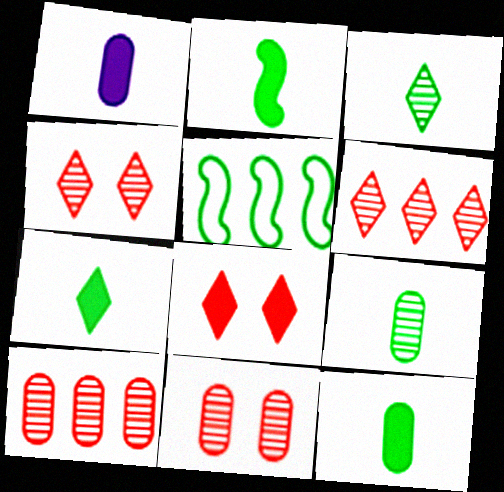[[1, 4, 5], 
[2, 7, 12]]